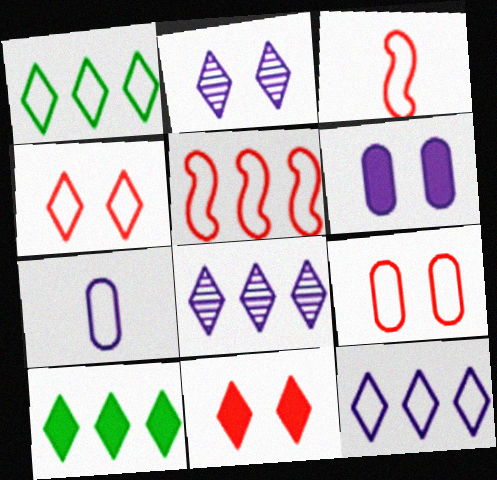[]